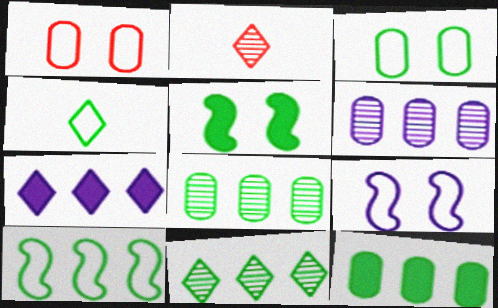[[2, 9, 12], 
[3, 4, 10], 
[4, 5, 8], 
[10, 11, 12]]